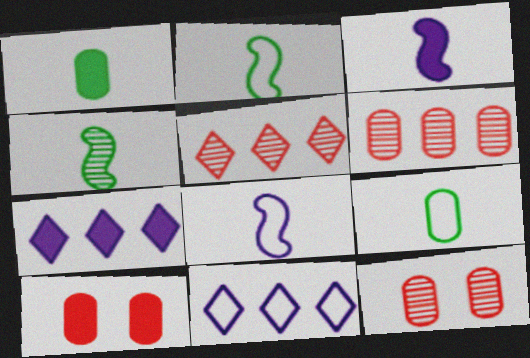[[2, 7, 12], 
[4, 10, 11]]